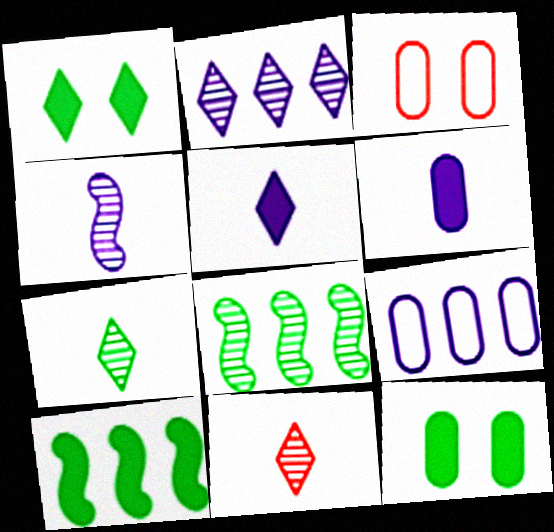[[3, 5, 8]]